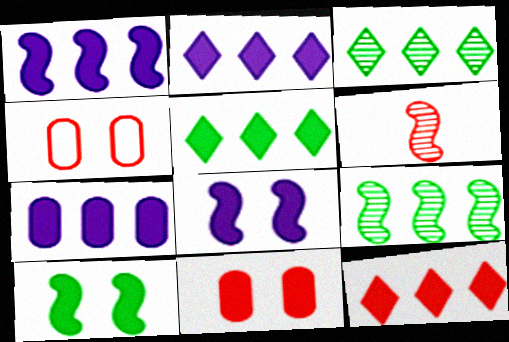[[1, 2, 7], 
[2, 5, 12], 
[4, 6, 12]]